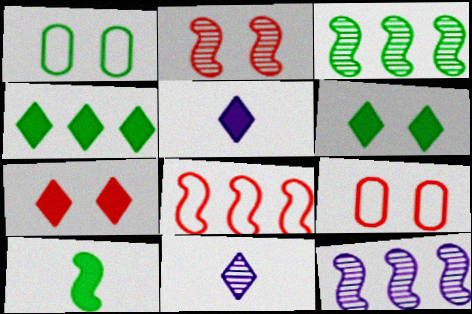[[2, 7, 9], 
[3, 5, 9], 
[4, 5, 7]]